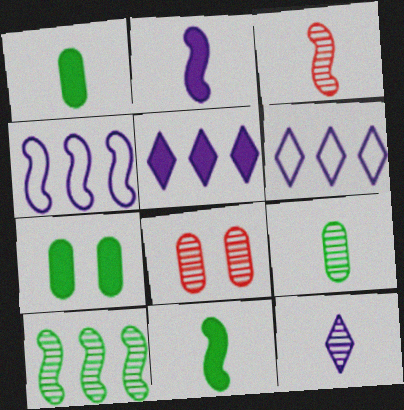[[3, 6, 7], 
[3, 9, 12], 
[6, 8, 11], 
[8, 10, 12]]